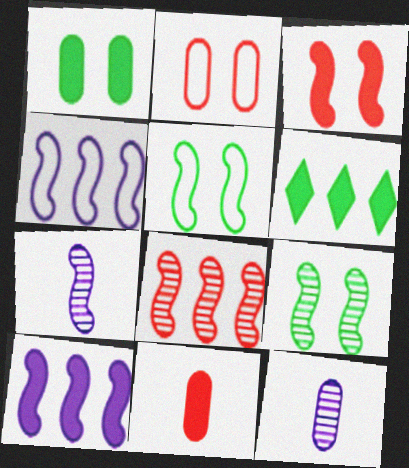[[2, 6, 7], 
[7, 8, 9]]